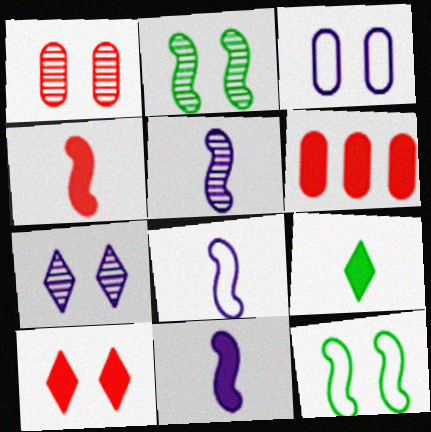[[1, 2, 7], 
[2, 3, 10], 
[4, 6, 10], 
[5, 8, 11]]